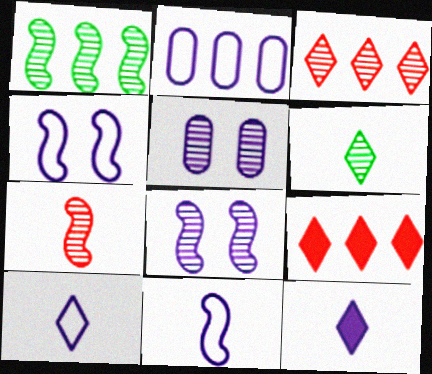[[1, 2, 9], 
[1, 7, 8], 
[2, 4, 10], 
[2, 8, 12]]